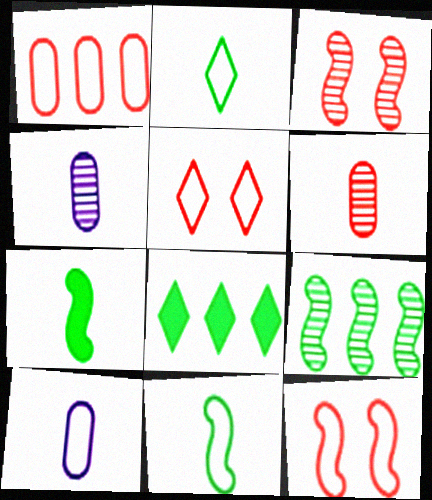[[3, 8, 10], 
[4, 8, 12]]